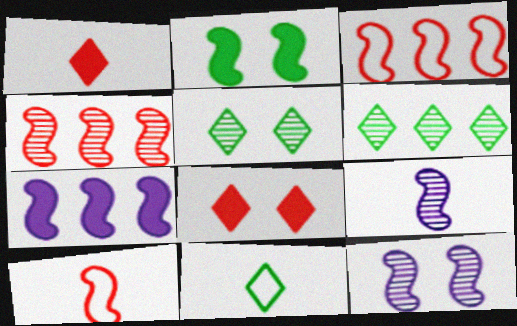[[2, 3, 9]]